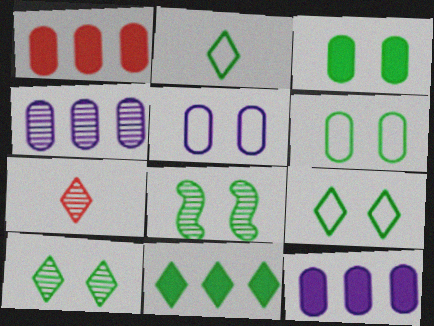[[2, 10, 11], 
[3, 8, 9], 
[4, 7, 8]]